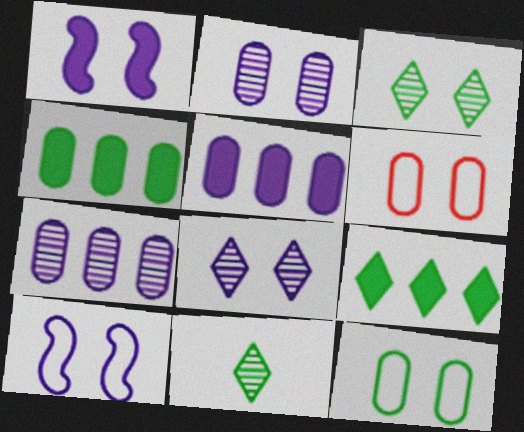[[1, 3, 6]]